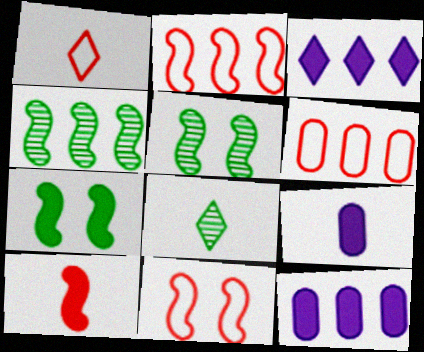[[1, 5, 12], 
[1, 6, 11], 
[3, 4, 6], 
[8, 11, 12]]